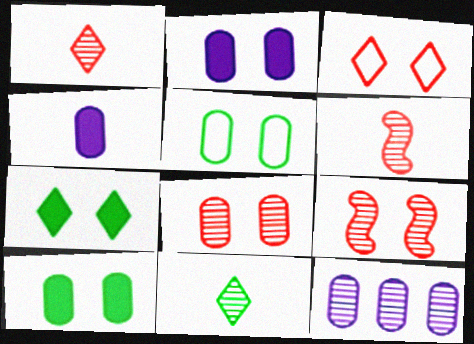[[2, 5, 8], 
[9, 11, 12]]